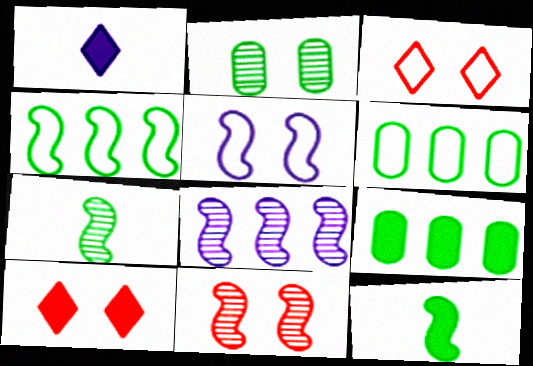[[1, 6, 11], 
[2, 5, 10], 
[7, 8, 11]]